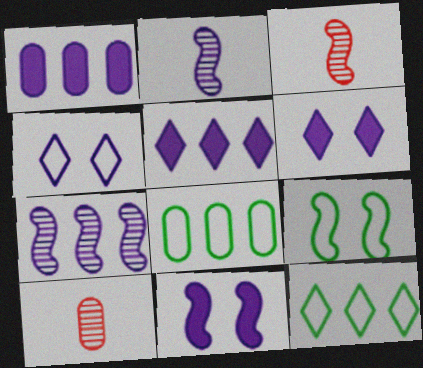[[1, 2, 4], 
[3, 6, 8], 
[5, 9, 10], 
[10, 11, 12]]